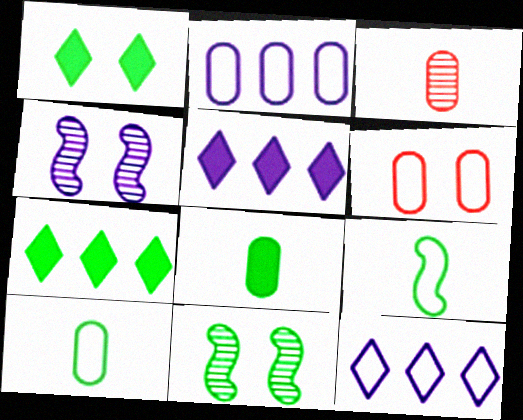[[1, 4, 6], 
[2, 6, 10], 
[6, 9, 12], 
[7, 10, 11]]